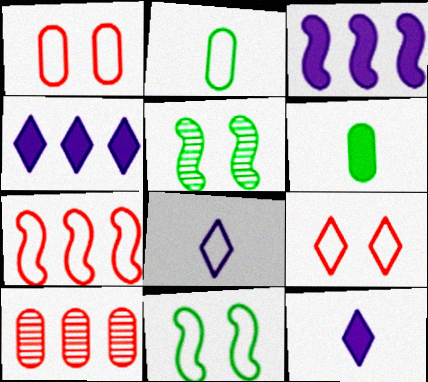[[10, 11, 12]]